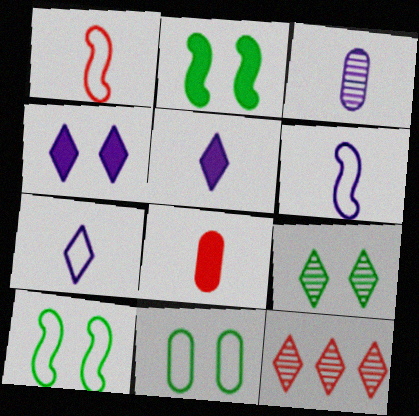[[2, 9, 11], 
[3, 5, 6]]